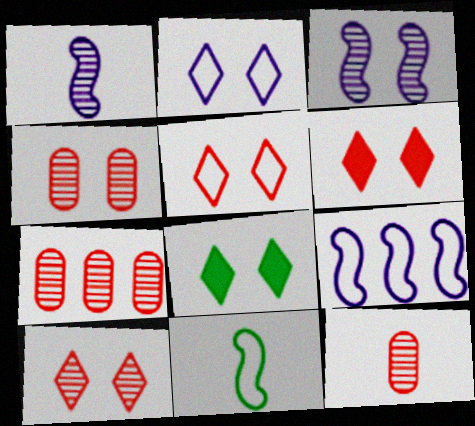[[2, 8, 10], 
[4, 7, 12], 
[5, 6, 10], 
[8, 9, 12]]